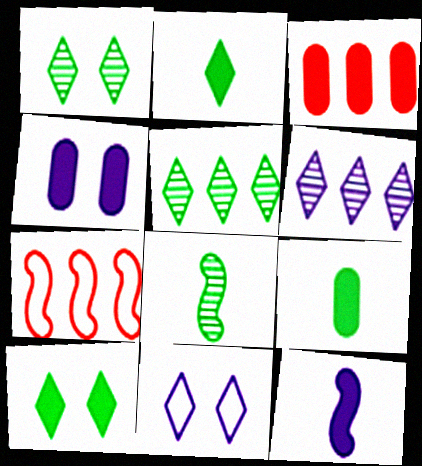[[3, 4, 9], 
[3, 8, 11], 
[3, 10, 12]]